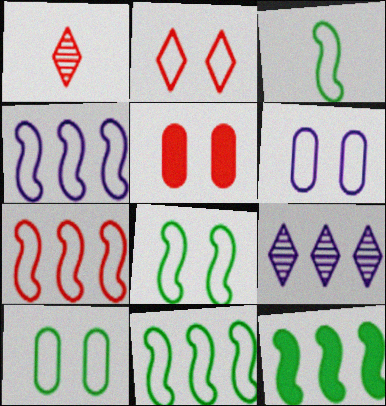[[1, 5, 7], 
[1, 6, 12], 
[2, 6, 8], 
[3, 5, 9], 
[3, 8, 11], 
[4, 7, 11]]